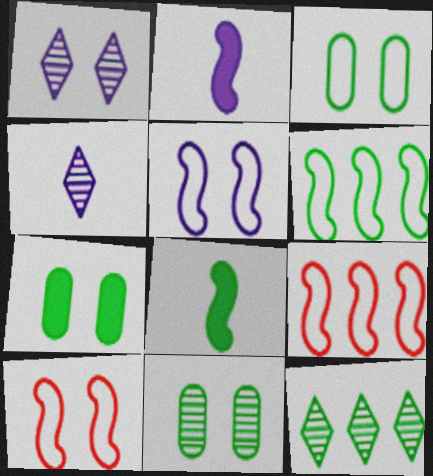[[1, 7, 10], 
[3, 7, 11], 
[3, 8, 12], 
[4, 7, 9]]